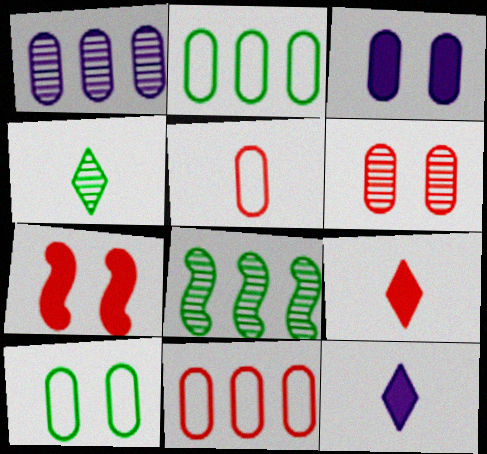[[3, 6, 10]]